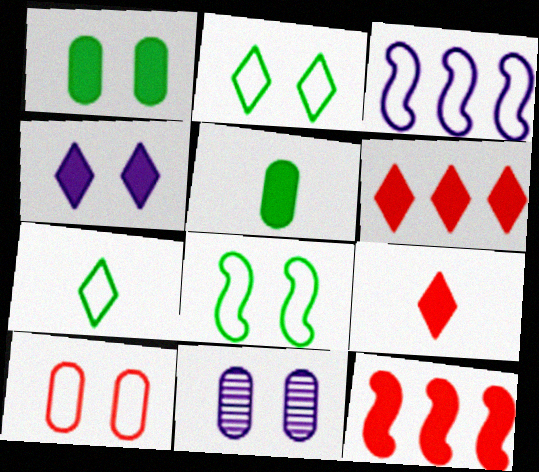[[1, 10, 11], 
[3, 7, 10], 
[4, 5, 12], 
[7, 11, 12]]